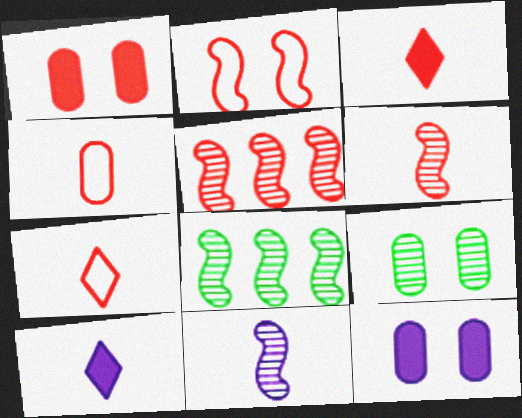[[1, 5, 7], 
[3, 4, 6], 
[7, 8, 12]]